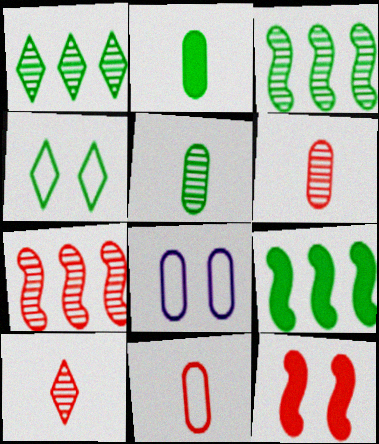[[2, 3, 4], 
[4, 5, 9], 
[8, 9, 10]]